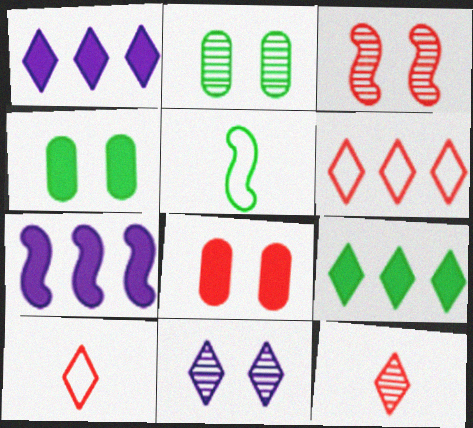[[2, 3, 11], 
[2, 5, 9], 
[2, 7, 10], 
[3, 5, 7], 
[9, 10, 11]]